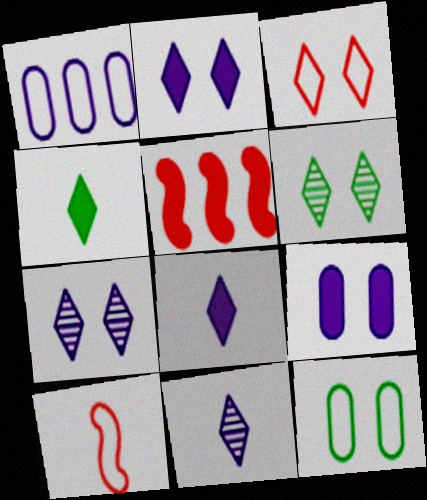[[2, 3, 6], 
[4, 5, 9], 
[5, 11, 12]]